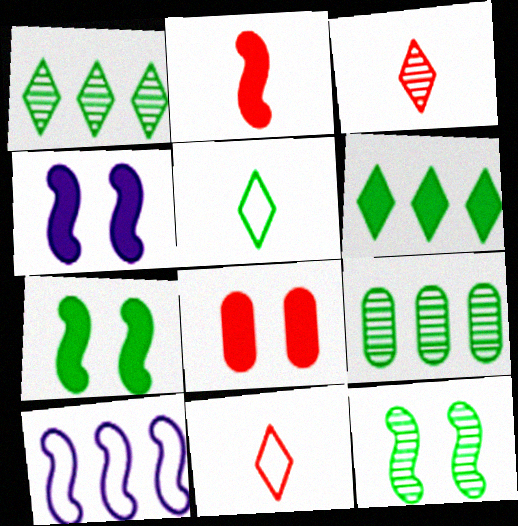[[2, 10, 12], 
[4, 9, 11], 
[5, 7, 9]]